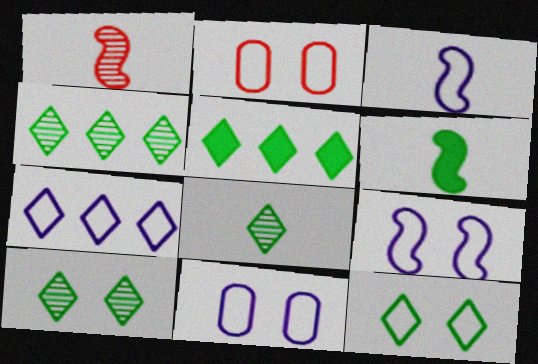[[1, 3, 6], 
[1, 5, 11], 
[2, 9, 12], 
[3, 7, 11], 
[4, 8, 10], 
[5, 8, 12]]